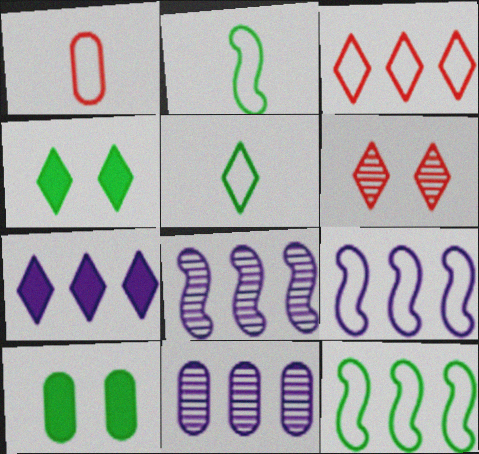[[1, 4, 8], 
[1, 10, 11], 
[5, 6, 7], 
[7, 9, 11]]